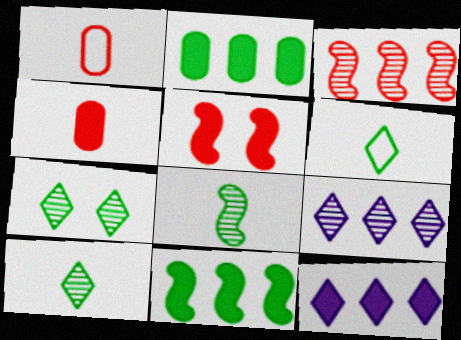[]